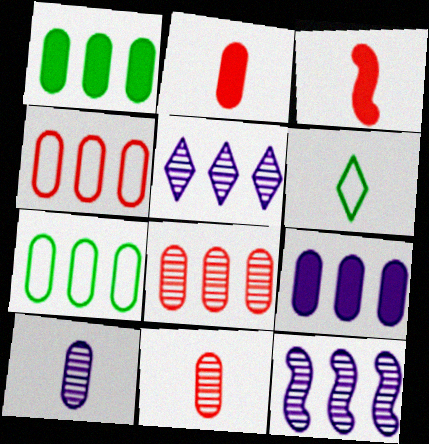[[3, 6, 10], 
[7, 8, 9]]